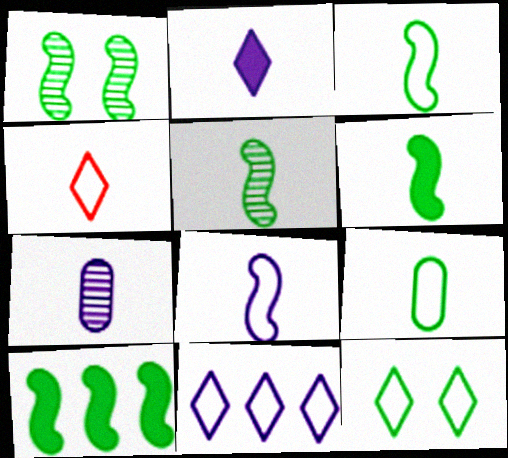[[1, 3, 10], 
[2, 7, 8], 
[3, 5, 6], 
[4, 6, 7], 
[4, 8, 9], 
[4, 11, 12]]